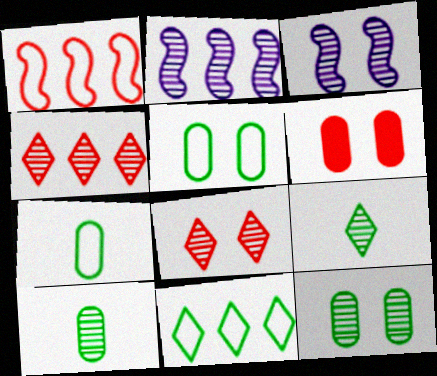[[2, 8, 10], 
[3, 4, 10], 
[3, 8, 12]]